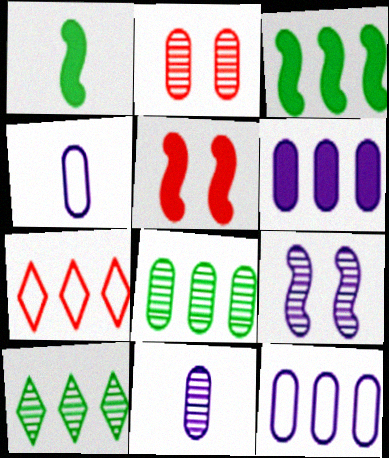[[2, 8, 11], 
[4, 5, 10]]